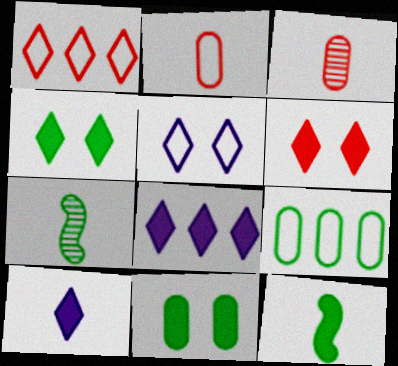[[2, 7, 10], 
[4, 7, 9]]